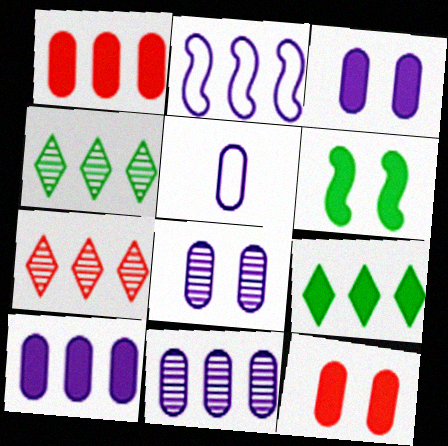[[1, 2, 4], 
[3, 5, 11], 
[5, 6, 7], 
[5, 8, 10]]